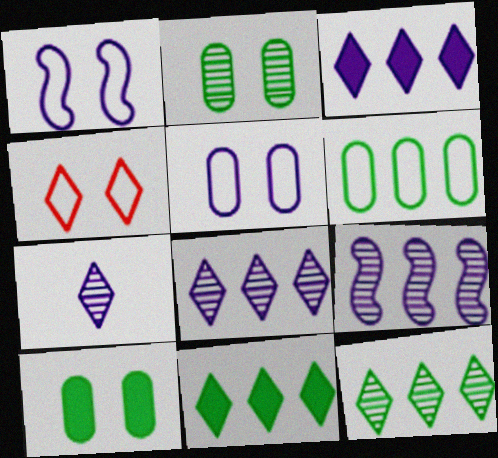[[4, 7, 11]]